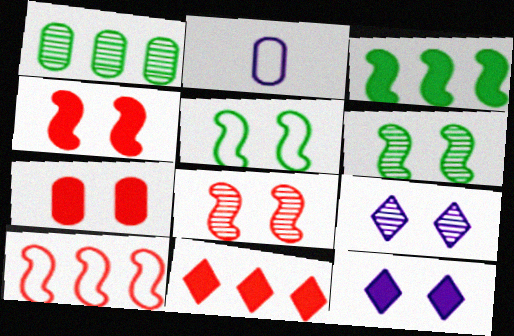[[1, 2, 7], 
[2, 6, 11], 
[5, 7, 9]]